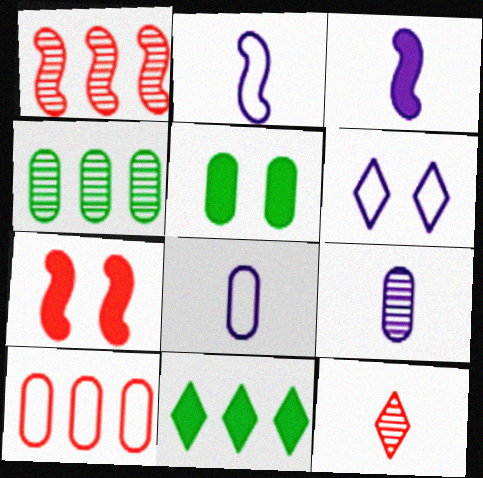[[5, 9, 10], 
[6, 11, 12], 
[7, 10, 12]]